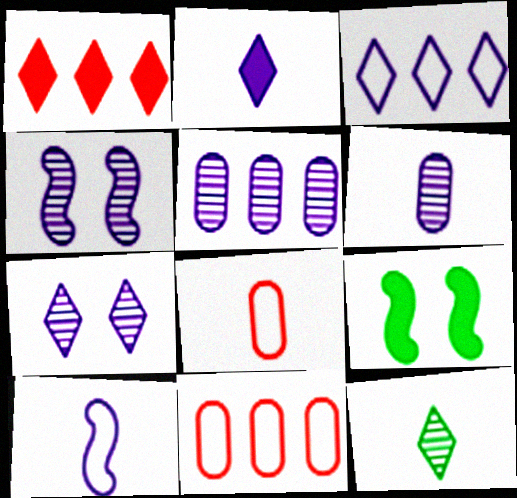[[2, 3, 7], 
[2, 6, 10]]